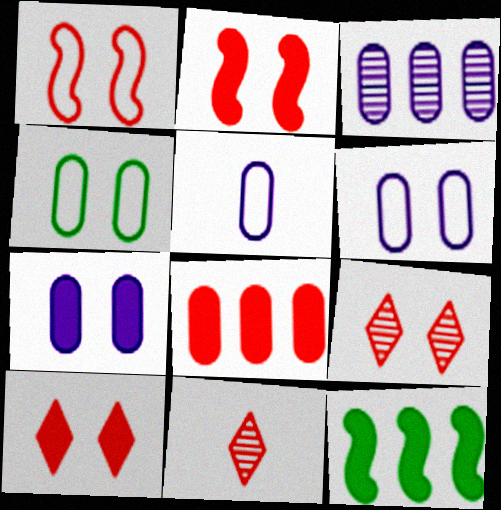[[1, 8, 11], 
[3, 5, 7], 
[5, 9, 12], 
[6, 11, 12]]